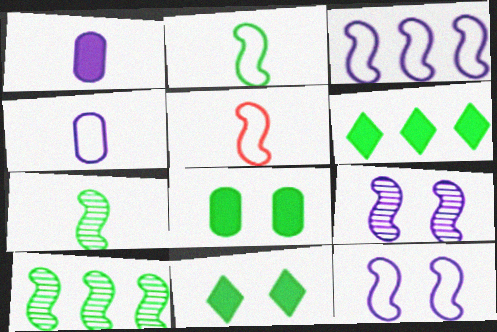[]